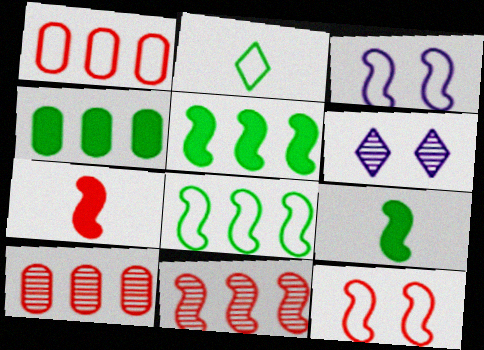[[1, 2, 3], 
[1, 6, 9], 
[3, 9, 11], 
[7, 11, 12]]